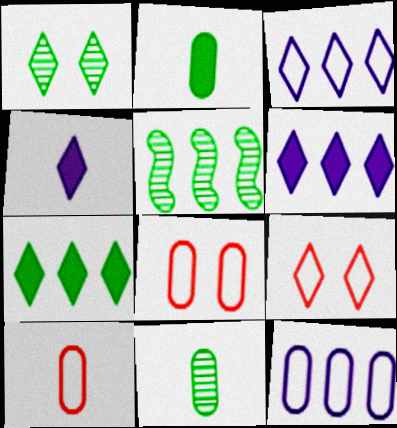[[1, 5, 11], 
[4, 5, 8]]